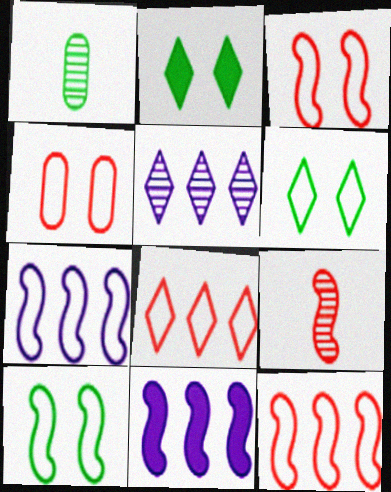[[9, 10, 11]]